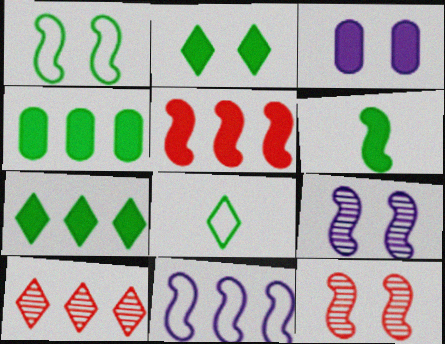[[2, 4, 6], 
[4, 10, 11], 
[6, 11, 12]]